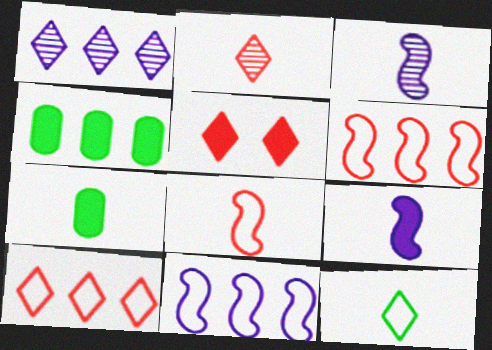[[1, 4, 6], 
[1, 5, 12], 
[2, 5, 10], 
[4, 5, 9]]